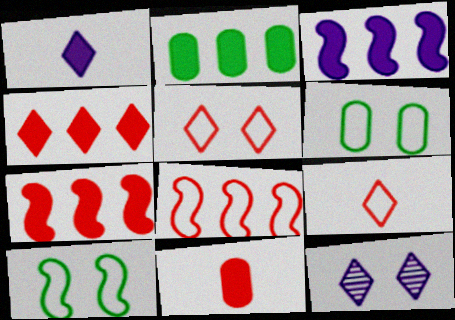[[2, 3, 4]]